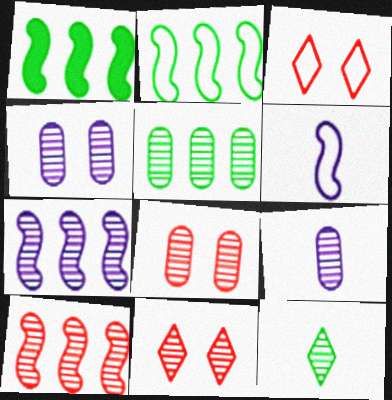[[1, 3, 9], 
[4, 10, 12], 
[5, 8, 9], 
[7, 8, 12]]